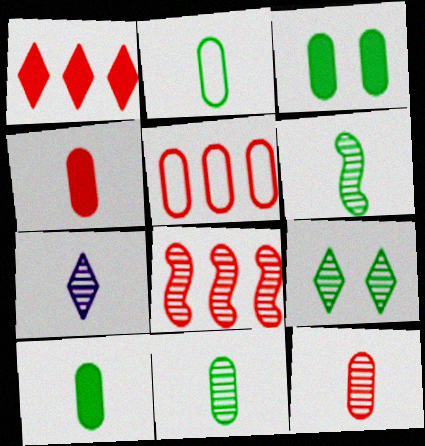[[1, 5, 8], 
[2, 10, 11], 
[6, 7, 12]]